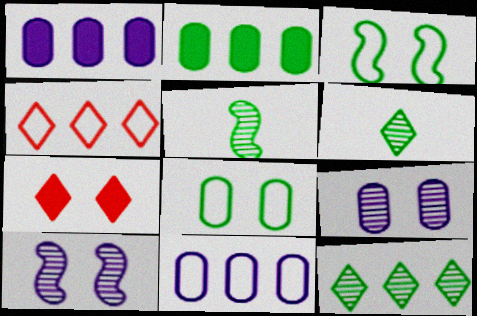[[2, 3, 6], 
[3, 7, 9], 
[5, 7, 11], 
[7, 8, 10]]